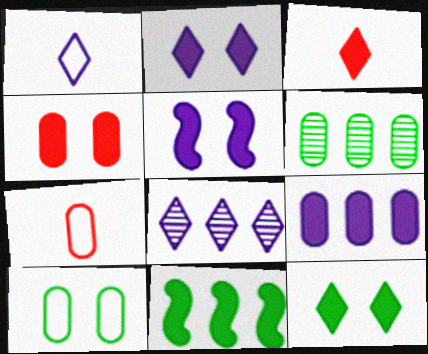[[1, 2, 8], 
[4, 5, 12]]